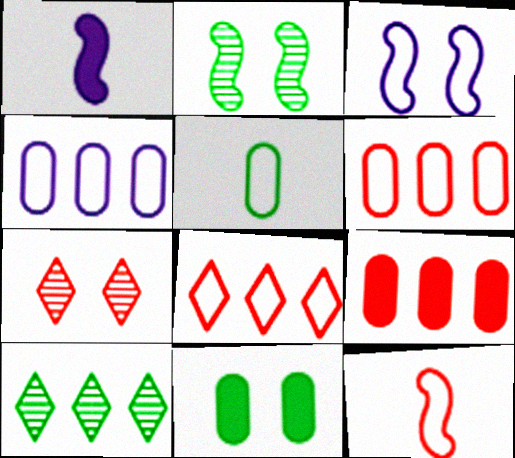[[3, 5, 8], 
[3, 7, 11], 
[7, 9, 12]]